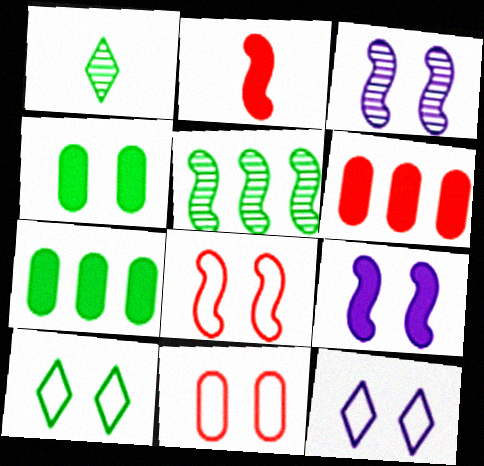[]